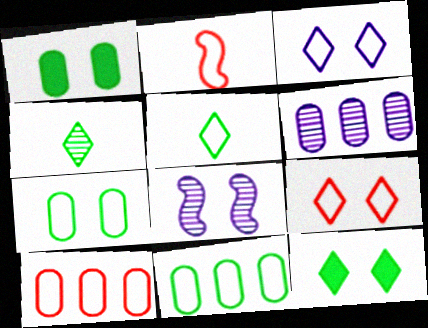[[1, 8, 9], 
[2, 3, 11], 
[2, 6, 12], 
[2, 9, 10]]